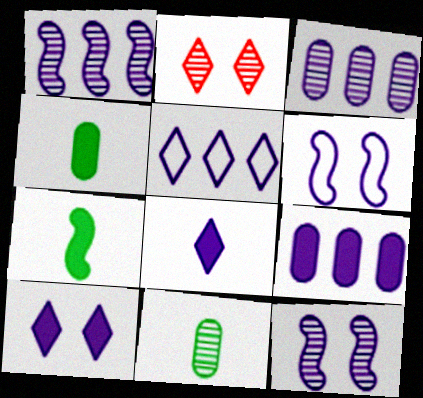[[1, 2, 11], 
[1, 5, 9], 
[3, 6, 8]]